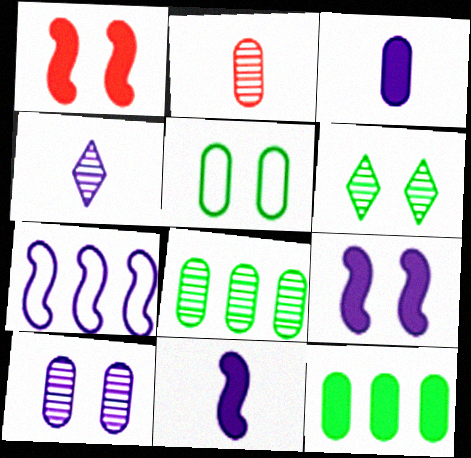[[2, 8, 10]]